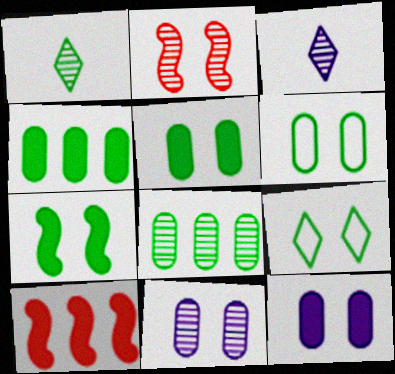[[2, 3, 8], 
[2, 9, 12], 
[3, 6, 10]]